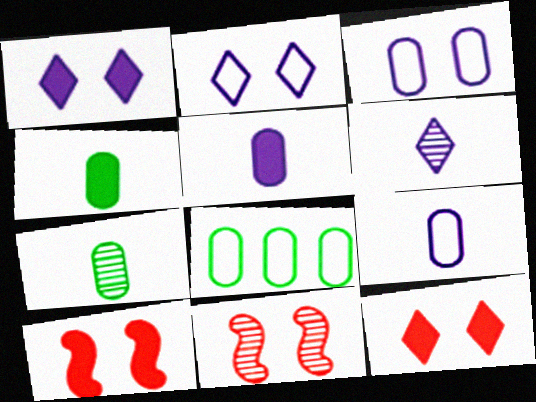[[6, 8, 10]]